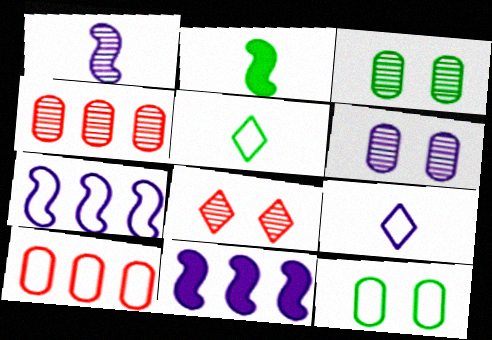[[6, 9, 11]]